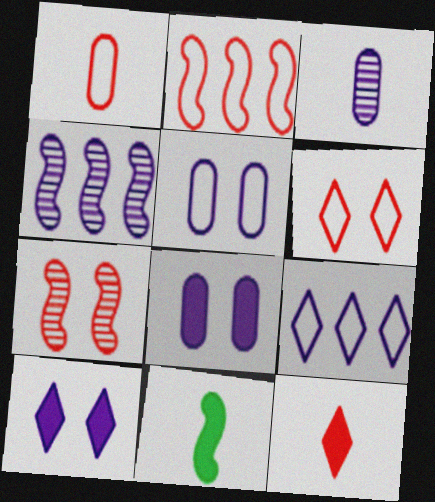[[1, 2, 6]]